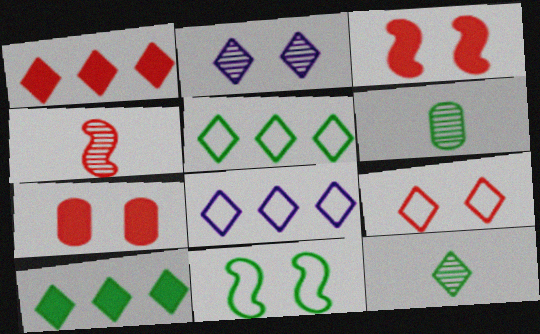[[2, 7, 11], 
[3, 6, 8], 
[6, 10, 11]]